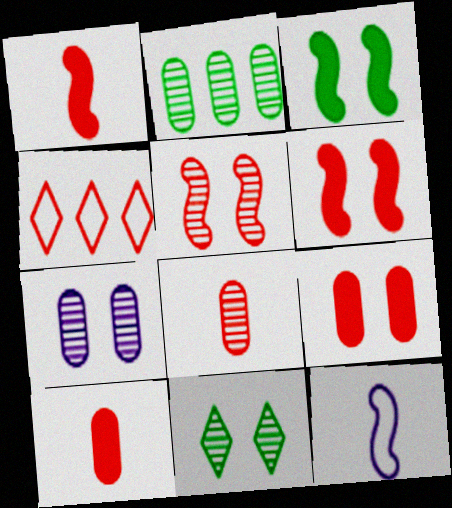[[2, 7, 8], 
[4, 5, 10], 
[4, 6, 8], 
[5, 7, 11]]